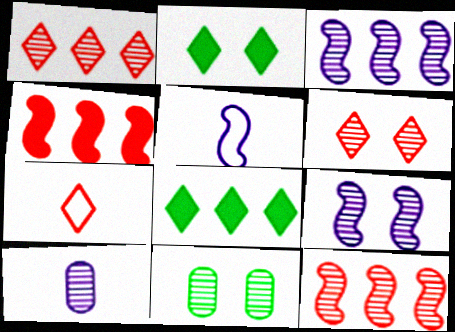[[6, 9, 11]]